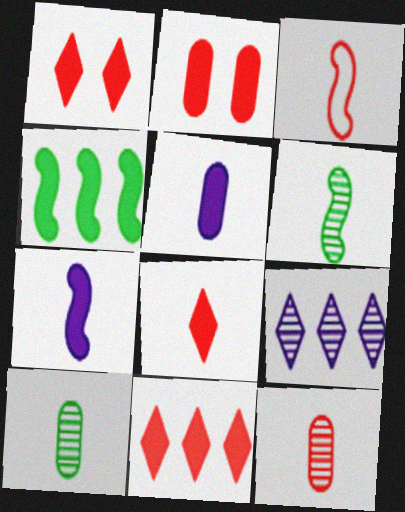[[1, 4, 5], 
[1, 8, 11], 
[3, 6, 7], 
[3, 8, 12]]